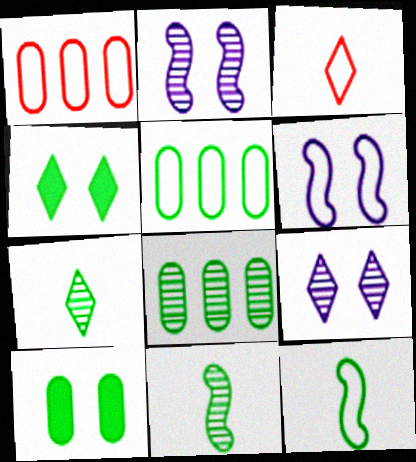[[3, 5, 6], 
[4, 5, 11], 
[4, 8, 12]]